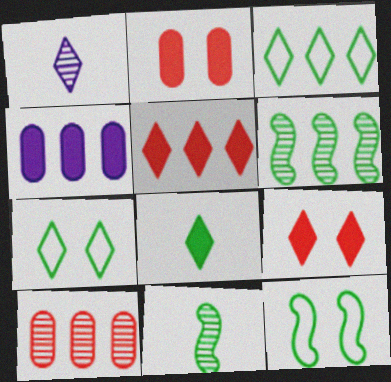[[1, 3, 9], 
[1, 5, 7]]